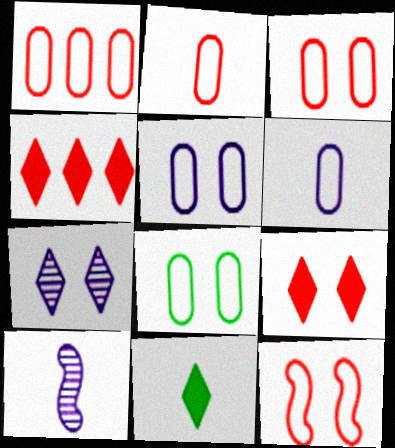[[1, 2, 3], 
[1, 6, 8], 
[2, 10, 11], 
[3, 5, 8], 
[4, 8, 10]]